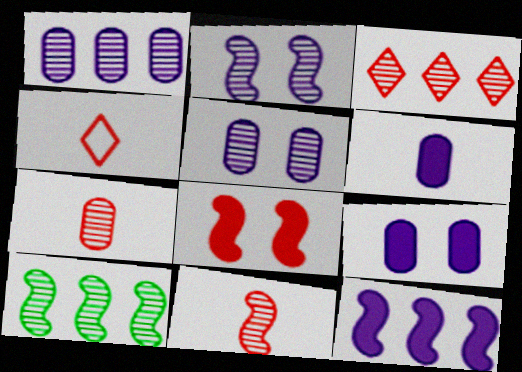[[1, 3, 10], 
[2, 10, 11], 
[4, 9, 10]]